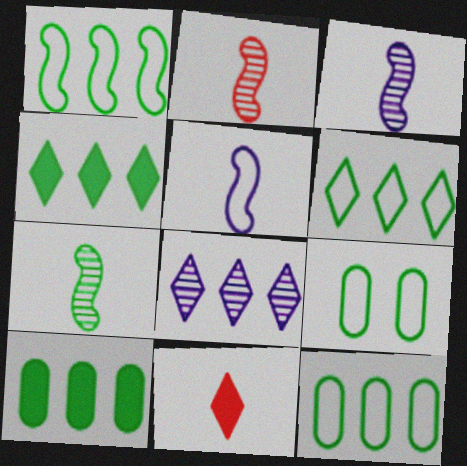[[1, 6, 12], 
[2, 3, 7], 
[4, 7, 9]]